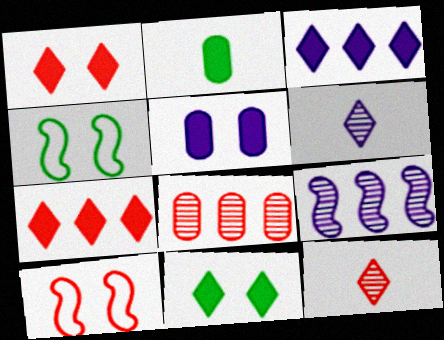[]